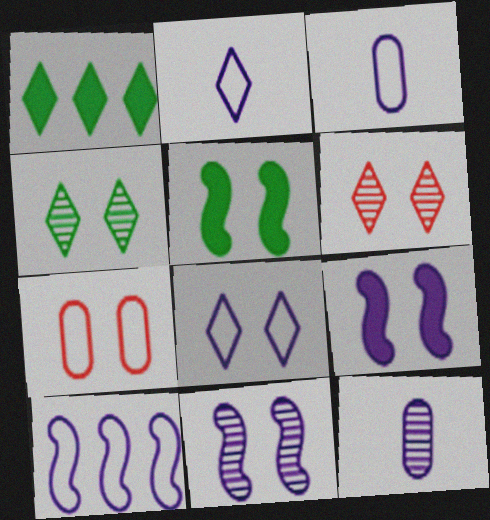[[1, 2, 6], 
[3, 8, 10], 
[4, 7, 9]]